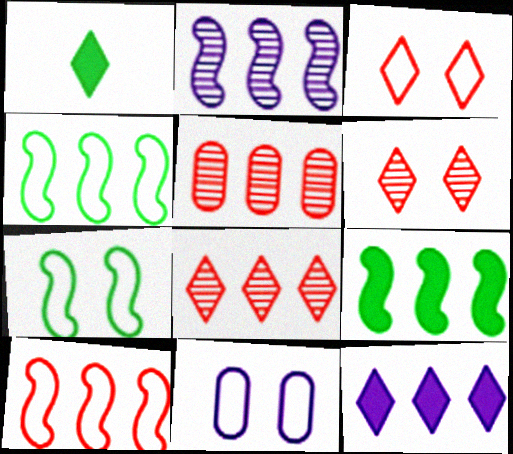[[2, 9, 10], 
[3, 7, 11], 
[4, 5, 12]]